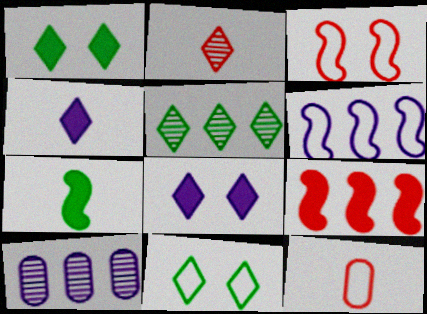[[6, 11, 12]]